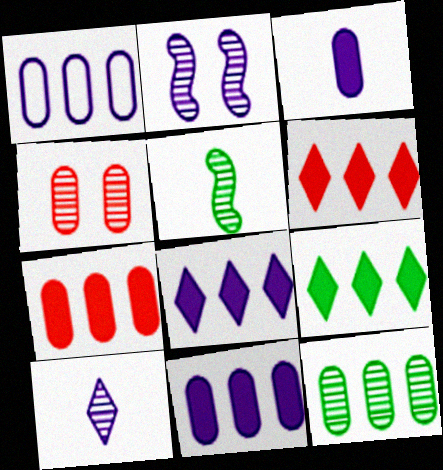[[1, 7, 12], 
[6, 8, 9]]